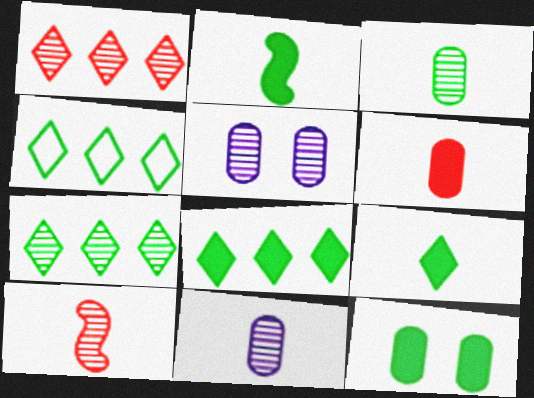[[2, 8, 12], 
[4, 7, 8], 
[5, 7, 10]]